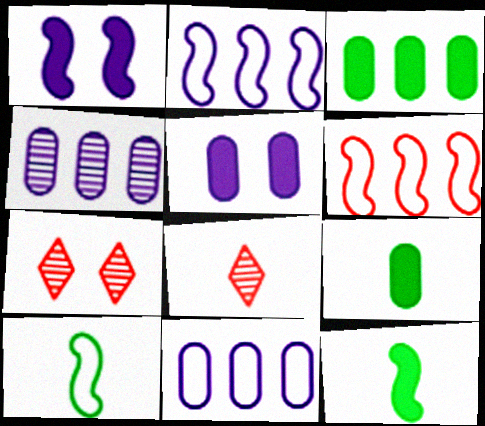[[2, 7, 9], 
[7, 11, 12]]